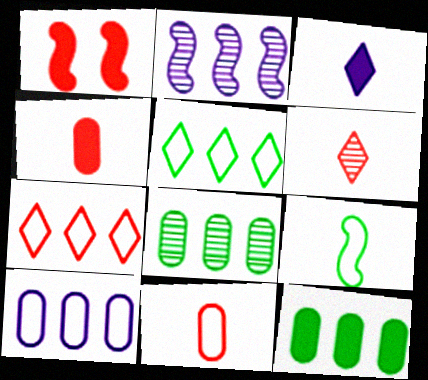[[1, 2, 9], 
[1, 3, 12], 
[2, 7, 12]]